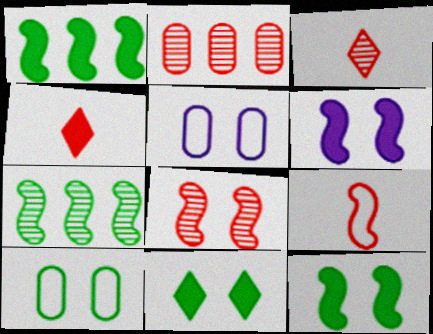[[1, 3, 5], 
[2, 3, 8], 
[4, 5, 7], 
[5, 8, 11], 
[6, 7, 9]]